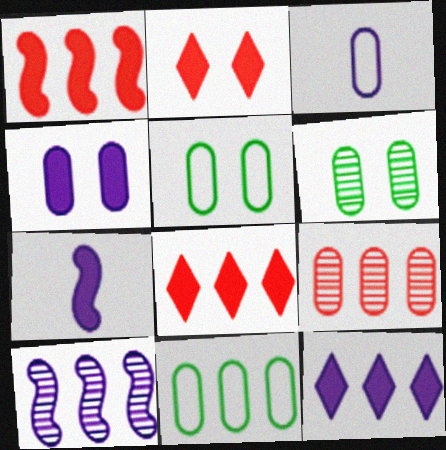[[4, 7, 12], 
[8, 10, 11]]